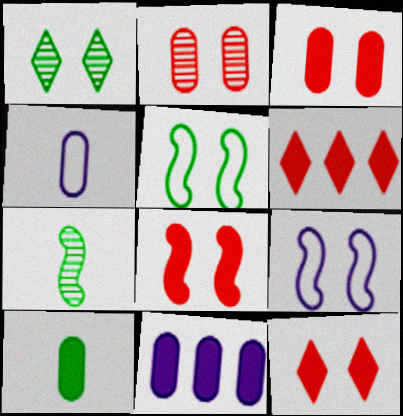[[1, 3, 9], 
[3, 8, 12], 
[3, 10, 11]]